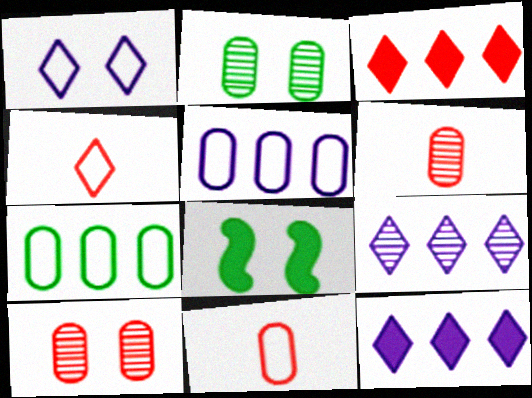[[1, 8, 10], 
[8, 9, 11]]